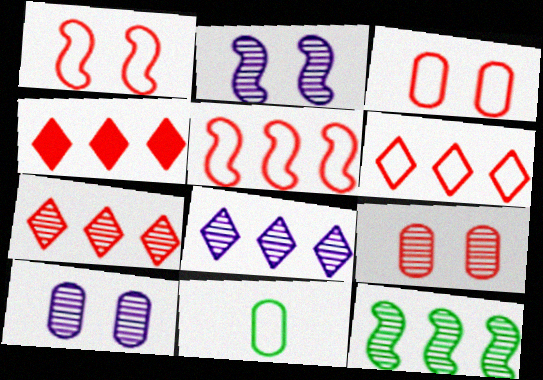[[2, 4, 11], 
[4, 6, 7]]